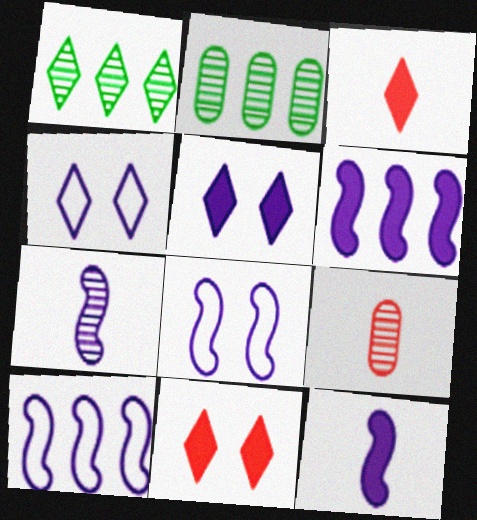[[1, 3, 4], 
[2, 3, 8], 
[6, 7, 8]]